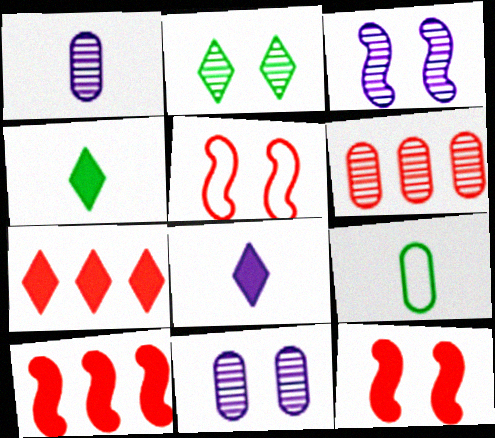[[3, 7, 9]]